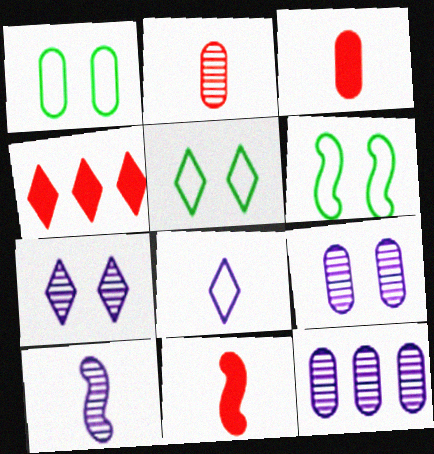[[1, 3, 12], 
[1, 4, 10], 
[1, 5, 6], 
[5, 11, 12], 
[7, 10, 12]]